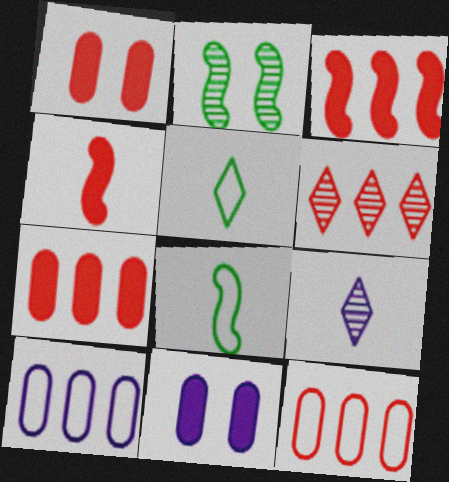[[3, 6, 12], 
[6, 8, 11]]